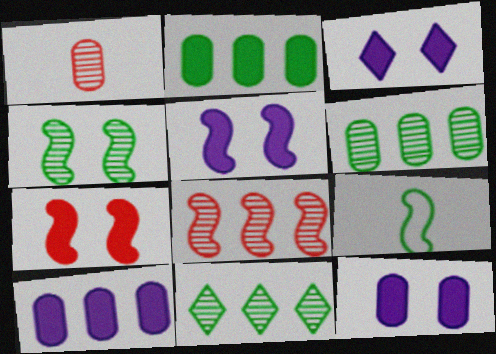[[3, 5, 12], 
[5, 8, 9]]